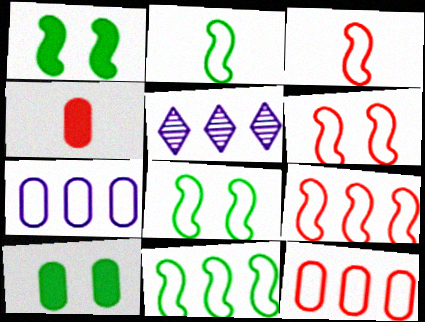[[2, 8, 11], 
[3, 5, 10], 
[3, 6, 9], 
[4, 5, 8]]